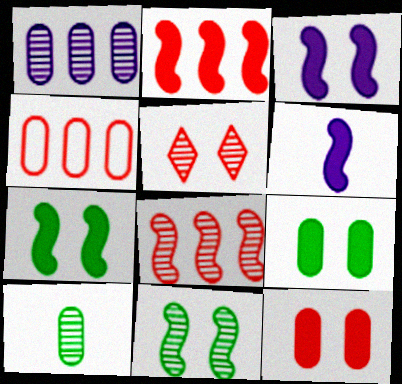[[2, 6, 7]]